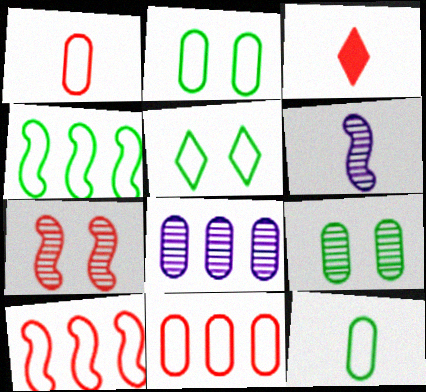[[3, 6, 12], 
[3, 7, 11], 
[4, 5, 12]]